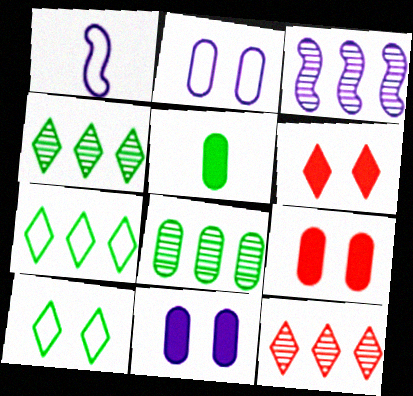[[1, 4, 9], 
[1, 6, 8], 
[3, 8, 12]]